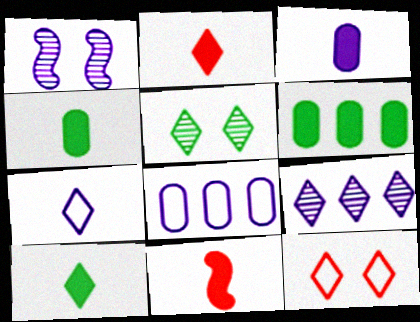[[3, 10, 11], 
[5, 8, 11], 
[9, 10, 12]]